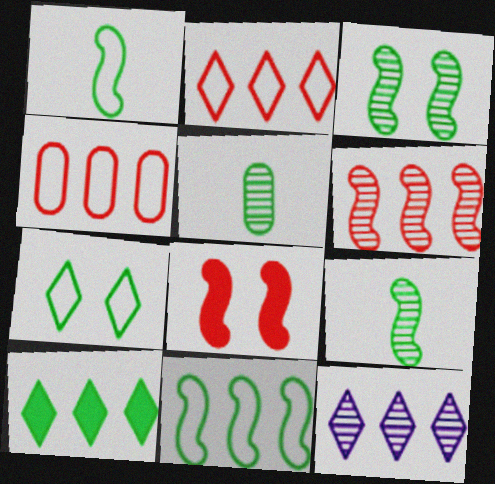[[2, 10, 12]]